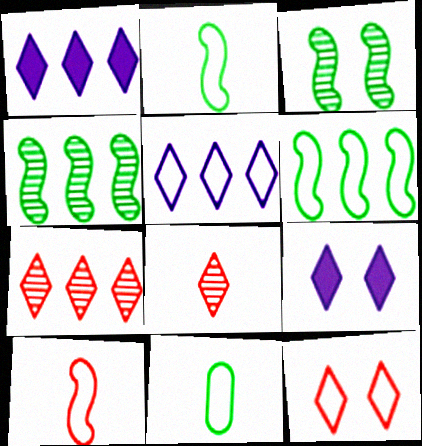[]